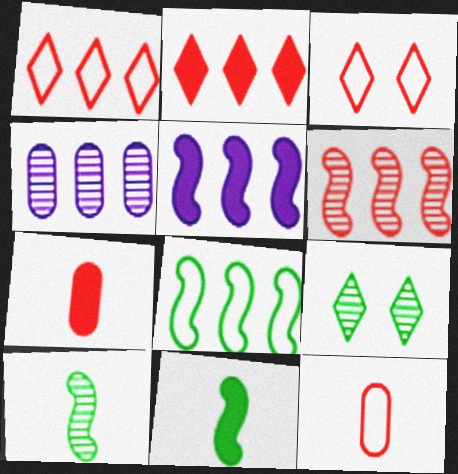[[2, 4, 8], 
[3, 4, 11], 
[3, 6, 7], 
[5, 6, 8], 
[5, 9, 12]]